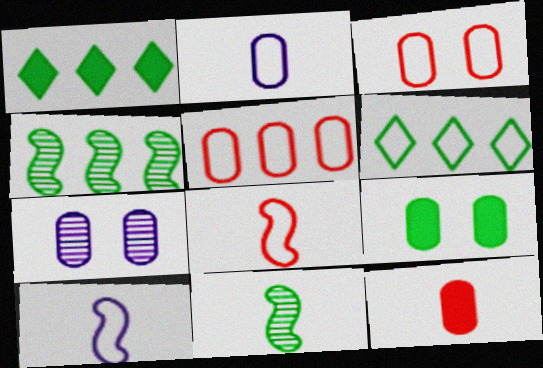[[1, 7, 8], 
[3, 6, 10], 
[3, 7, 9], 
[6, 9, 11]]